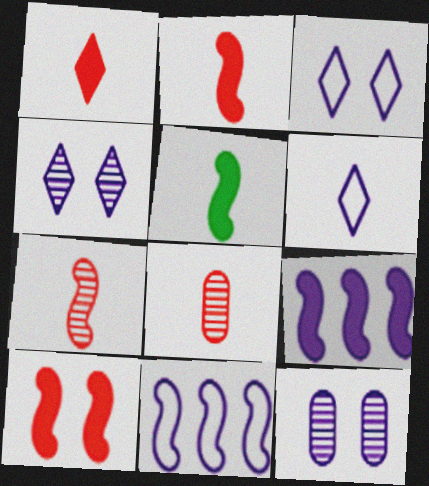[[5, 6, 8], 
[5, 9, 10], 
[6, 9, 12]]